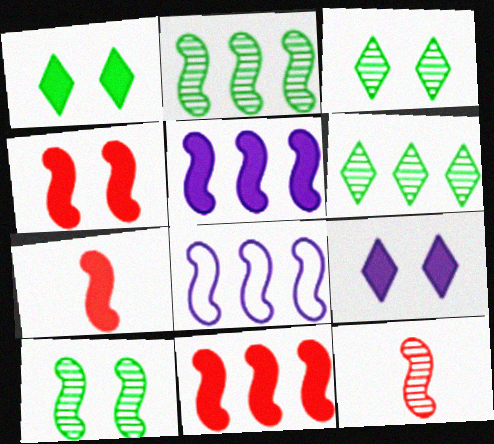[[2, 8, 11], 
[4, 7, 11], 
[7, 8, 10]]